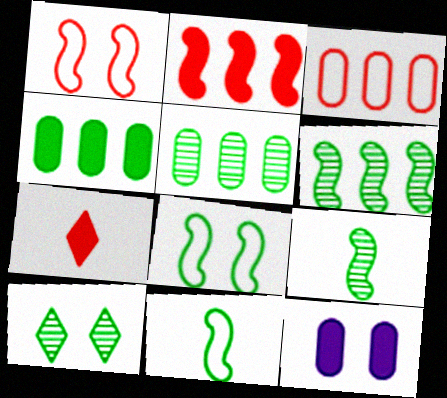[[1, 10, 12], 
[4, 10, 11], 
[5, 9, 10]]